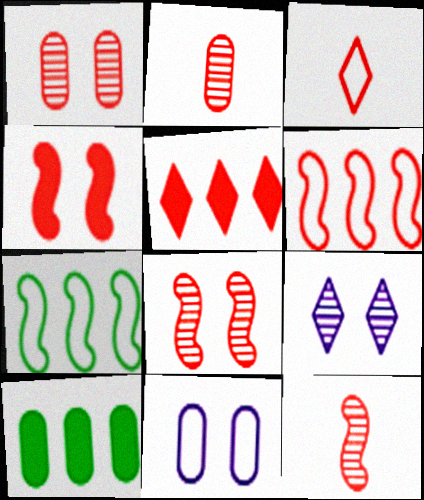[[2, 10, 11], 
[3, 7, 11], 
[4, 6, 12]]